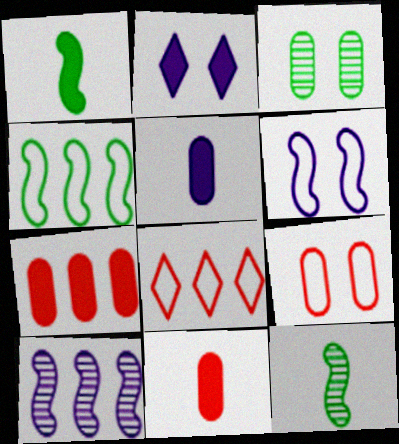[[1, 2, 7]]